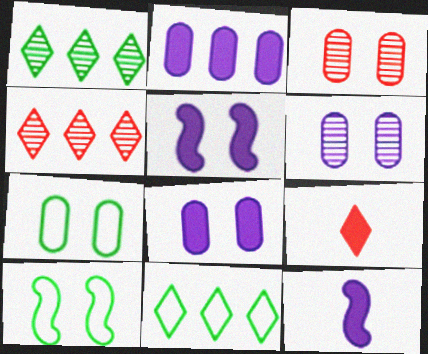[[3, 7, 8], 
[3, 11, 12], 
[4, 7, 12]]